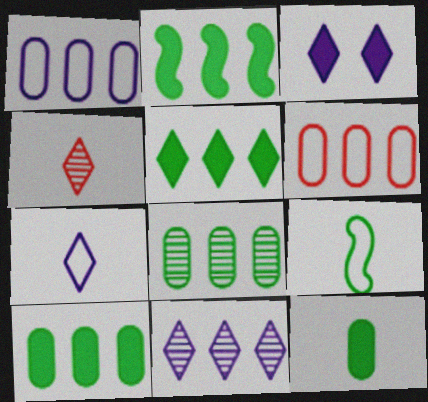[[2, 5, 10], 
[2, 6, 11], 
[3, 7, 11]]